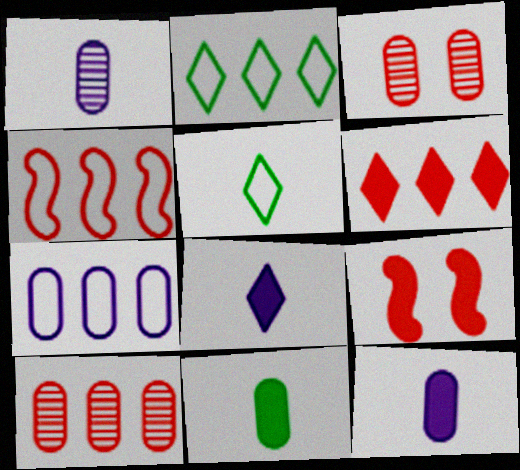[[1, 2, 9], 
[2, 4, 7], 
[3, 7, 11], 
[4, 6, 10]]